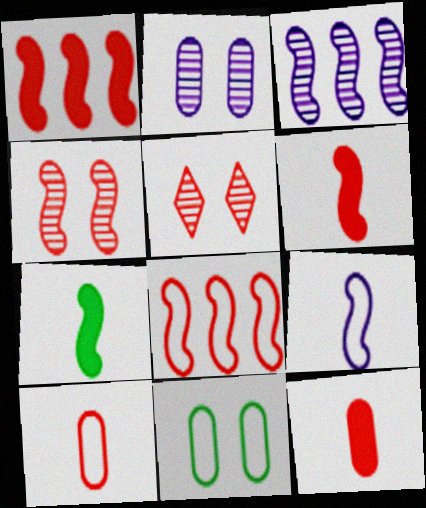[[1, 5, 10], 
[4, 6, 8], 
[5, 8, 12]]